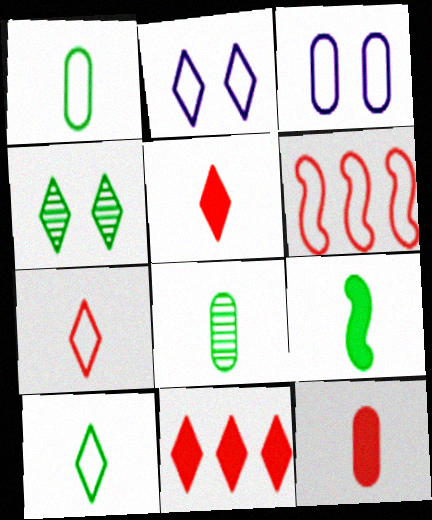[[1, 2, 6], 
[3, 6, 10], 
[8, 9, 10]]